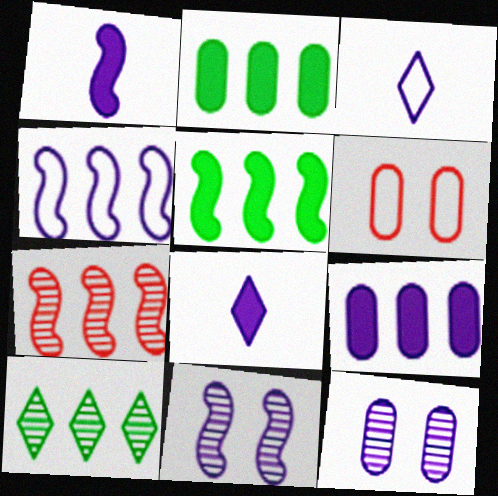[[1, 4, 11], 
[1, 6, 10], 
[3, 9, 11], 
[4, 5, 7], 
[4, 8, 12]]